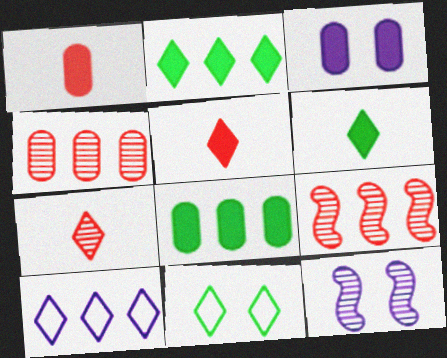[[1, 3, 8], 
[8, 9, 10]]